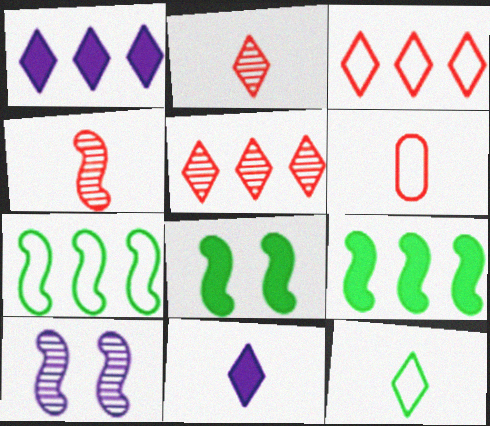[[2, 11, 12]]